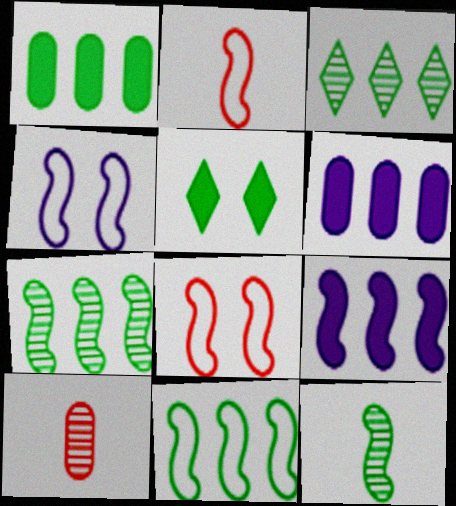[[1, 3, 11], 
[2, 4, 11], 
[8, 9, 12]]